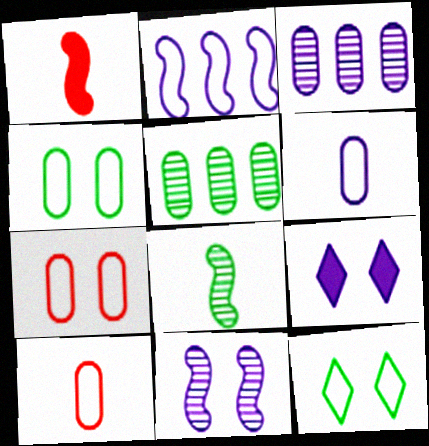[[1, 3, 12], 
[2, 10, 12]]